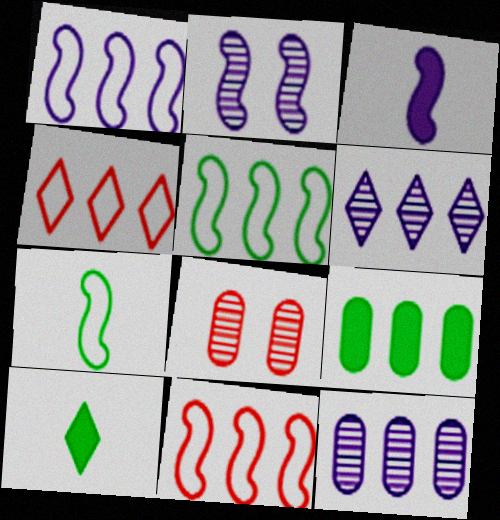[[1, 2, 3], 
[1, 5, 11], 
[1, 8, 10], 
[6, 9, 11]]